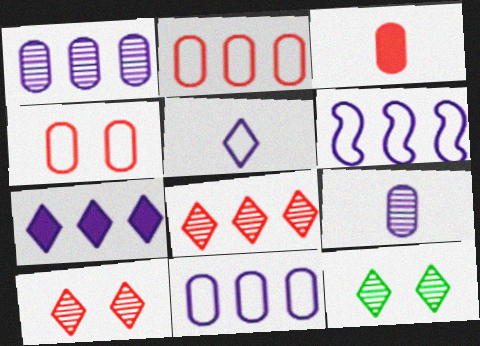[[1, 6, 7], 
[3, 6, 12]]